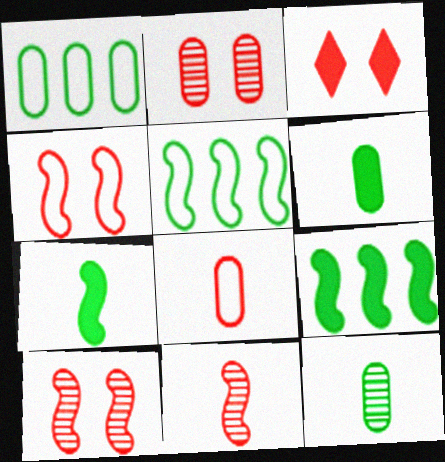[[2, 3, 4]]